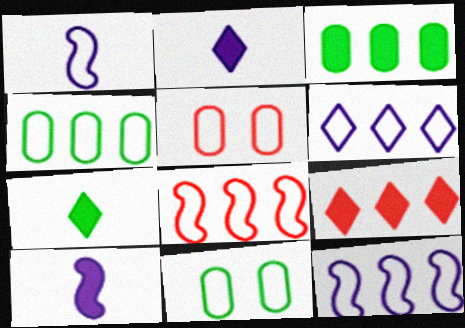[[4, 6, 8]]